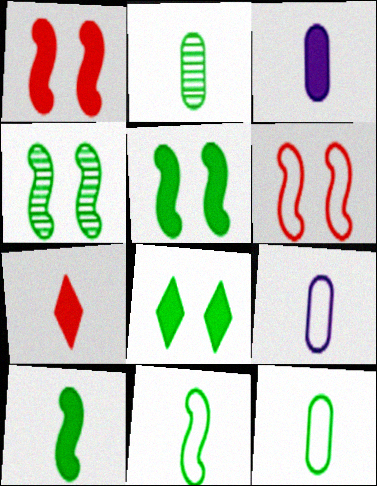[[3, 7, 10]]